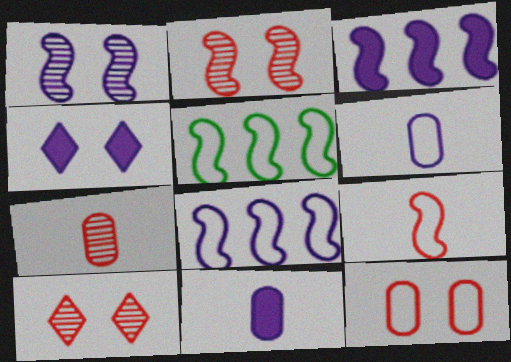[[3, 4, 11], 
[4, 5, 7], 
[5, 10, 11]]